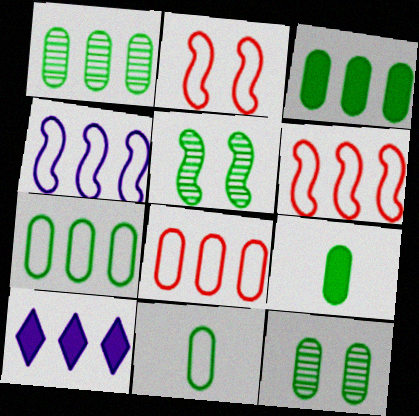[[1, 3, 7], 
[1, 6, 10], 
[3, 11, 12], 
[7, 9, 12]]